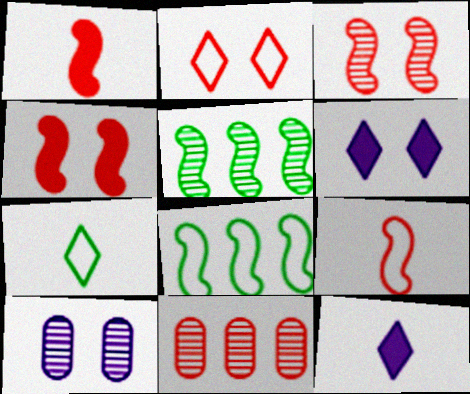[[1, 2, 11]]